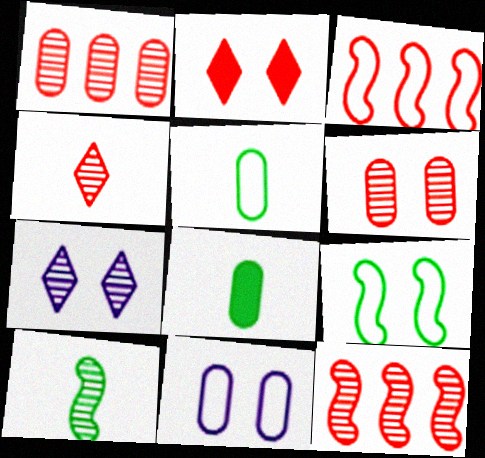[[1, 7, 10], 
[1, 8, 11], 
[3, 7, 8], 
[4, 6, 12]]